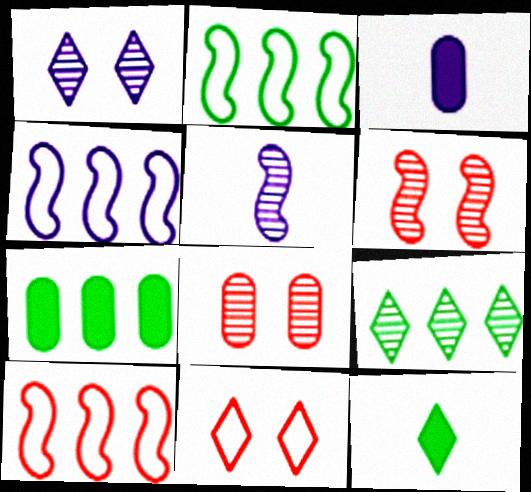[[1, 3, 4], 
[2, 4, 10], 
[2, 7, 9], 
[4, 8, 12], 
[5, 7, 11], 
[5, 8, 9]]